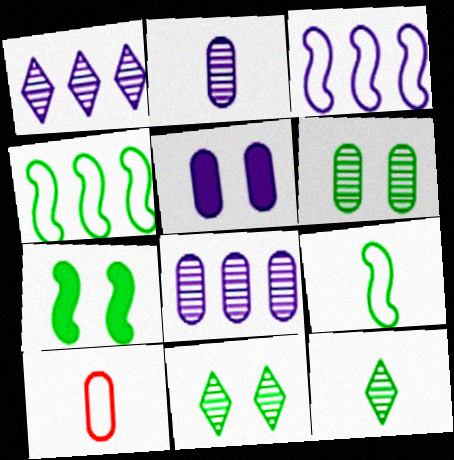[[1, 7, 10]]